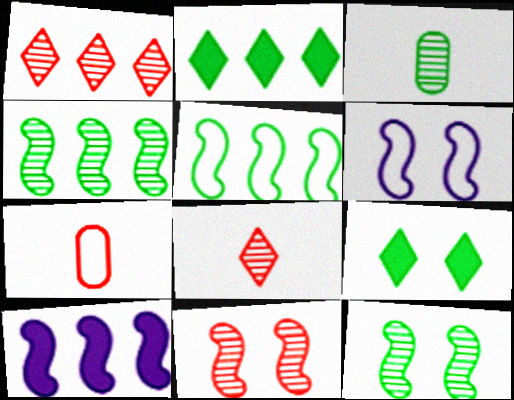[[3, 5, 9]]